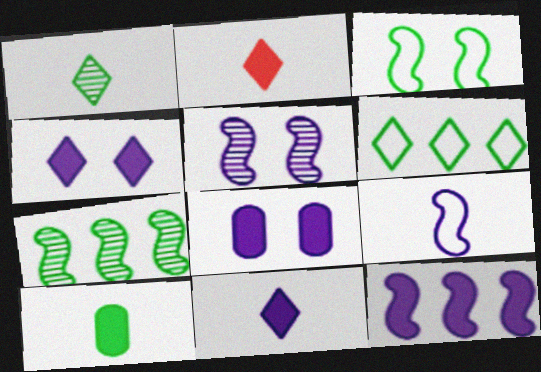[[5, 9, 12], 
[8, 11, 12]]